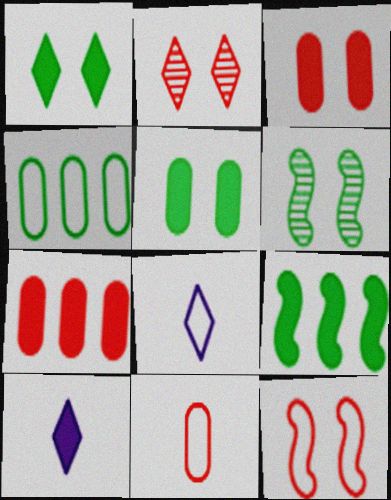[[2, 3, 12], 
[3, 9, 10], 
[4, 8, 12], 
[6, 7, 8]]